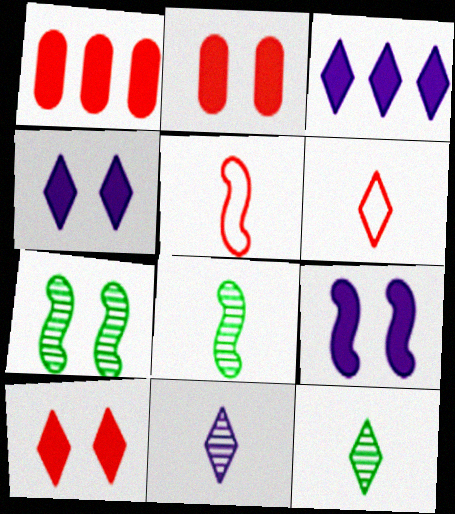[]